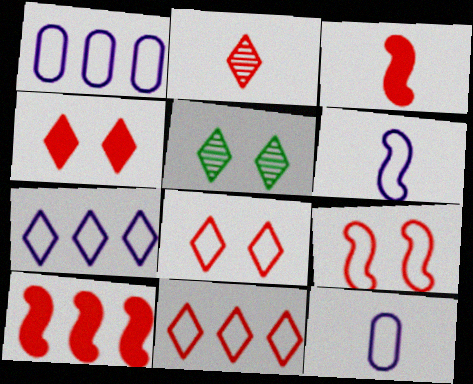[[1, 3, 5], 
[2, 4, 11], 
[5, 10, 12]]